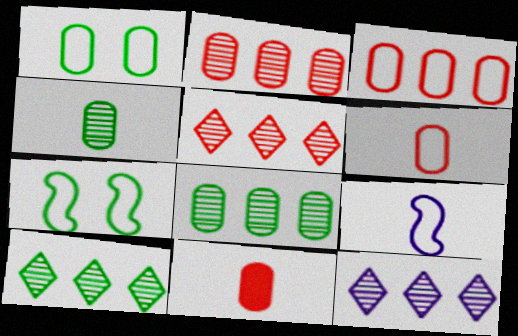[[5, 10, 12], 
[7, 11, 12]]